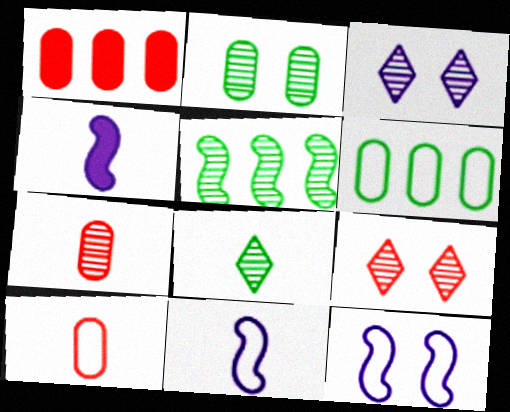[[1, 8, 12], 
[2, 5, 8], 
[3, 5, 7], 
[4, 6, 9], 
[4, 8, 10]]